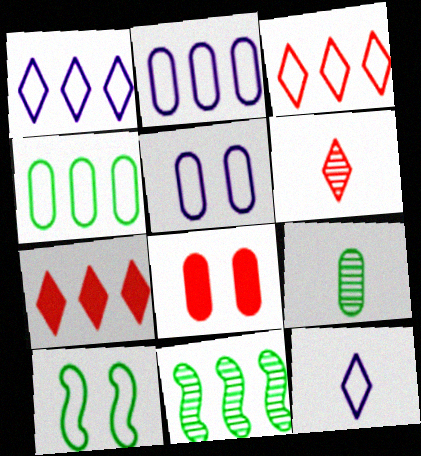[[2, 7, 11], 
[2, 8, 9], 
[8, 11, 12]]